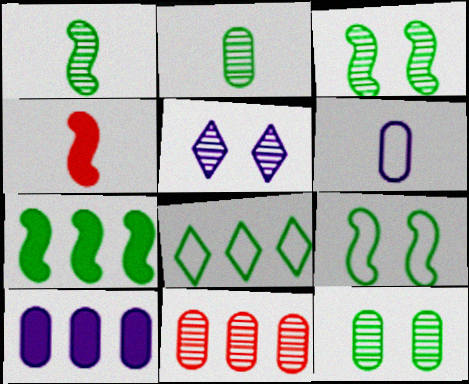[[1, 5, 11], 
[1, 7, 9]]